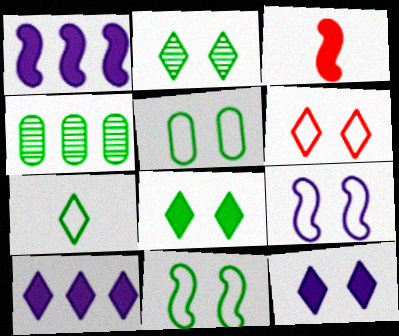[[2, 6, 12], 
[5, 6, 9]]